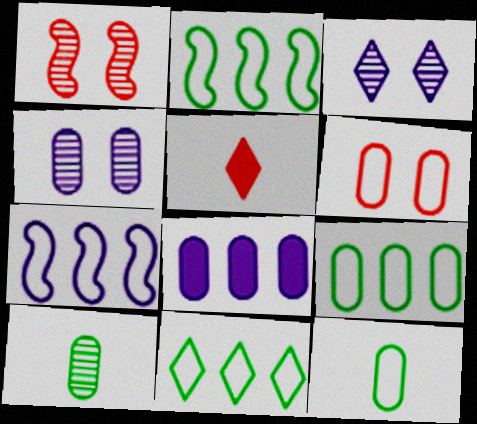[[2, 4, 5], 
[2, 9, 11], 
[3, 5, 11], 
[6, 8, 10]]